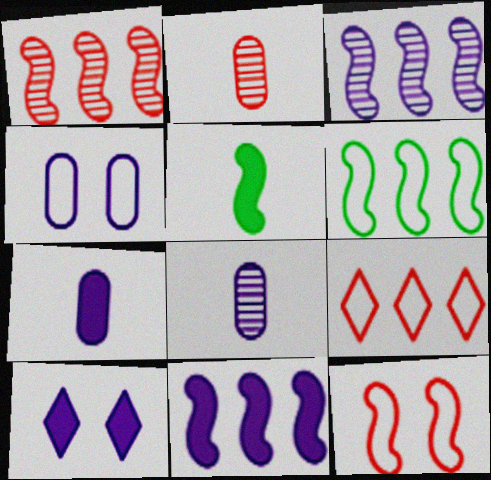[[1, 6, 11], 
[2, 6, 10], 
[3, 5, 12], 
[7, 10, 11]]